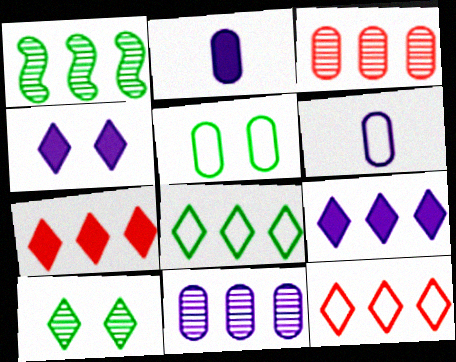[[2, 3, 5]]